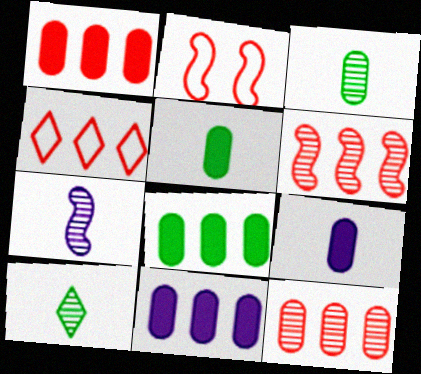[[1, 4, 6], 
[1, 8, 11], 
[2, 10, 11]]